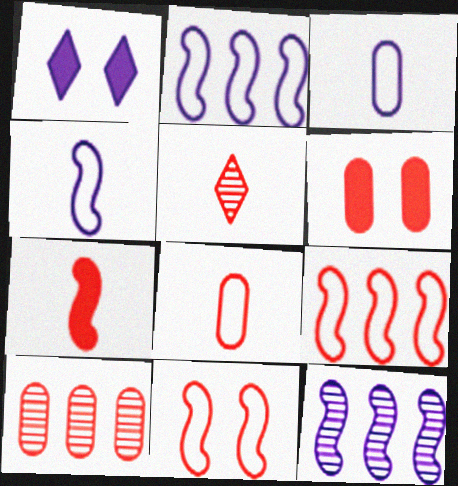[[1, 3, 12], 
[5, 6, 9], 
[5, 7, 8], 
[6, 8, 10]]